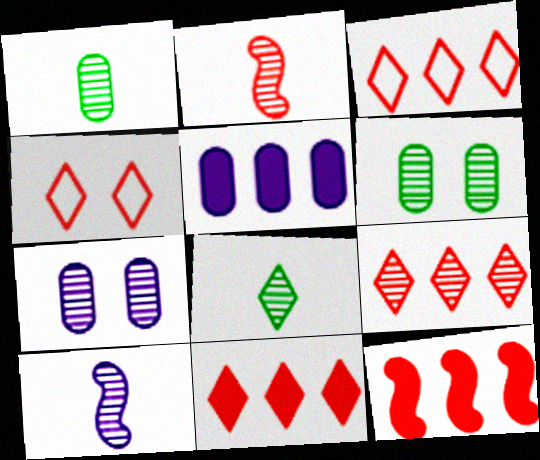[[3, 9, 11], 
[6, 9, 10]]